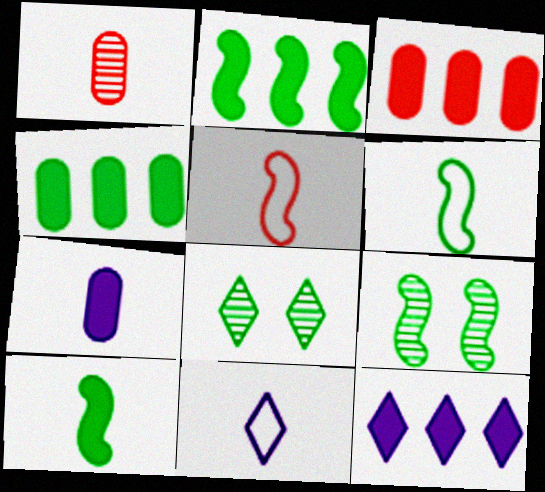[[1, 10, 11], 
[2, 3, 12], 
[2, 6, 9], 
[3, 9, 11], 
[4, 6, 8]]